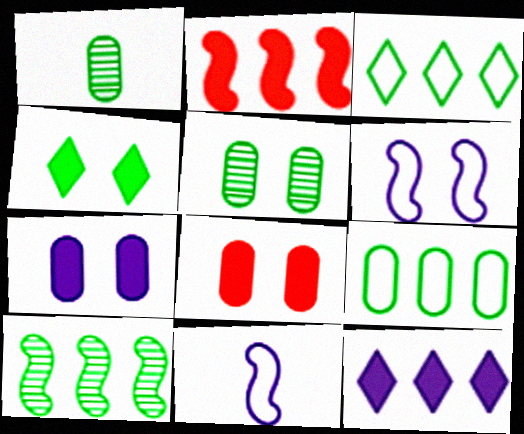[]